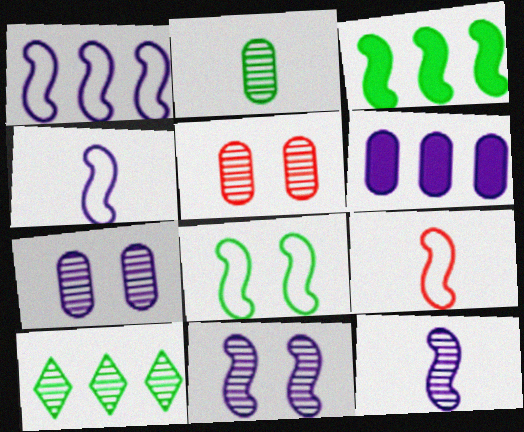[[1, 8, 9], 
[3, 9, 11], 
[5, 10, 12]]